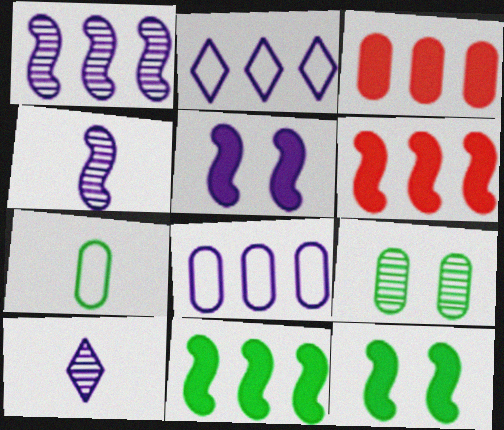[[5, 8, 10]]